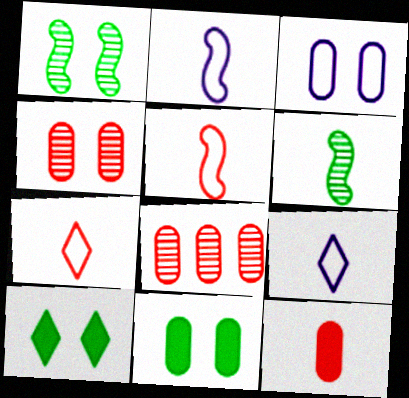[[2, 8, 10], 
[3, 4, 11], 
[6, 9, 12]]